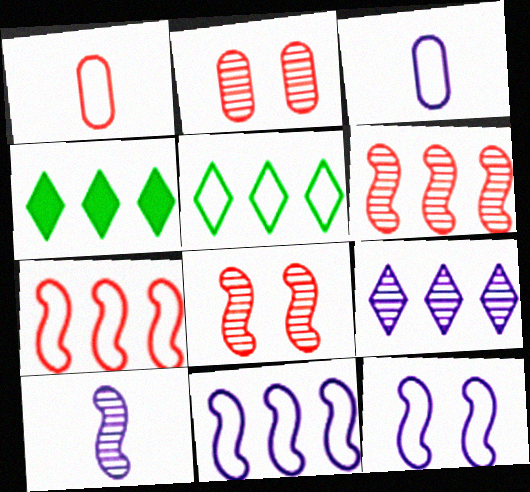[[1, 5, 12], 
[3, 4, 8]]